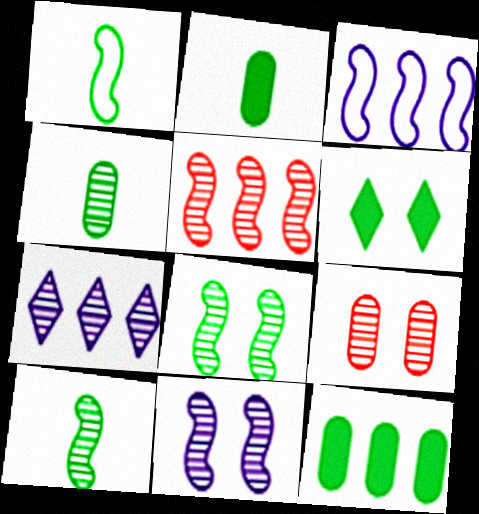[[5, 10, 11], 
[7, 9, 10]]